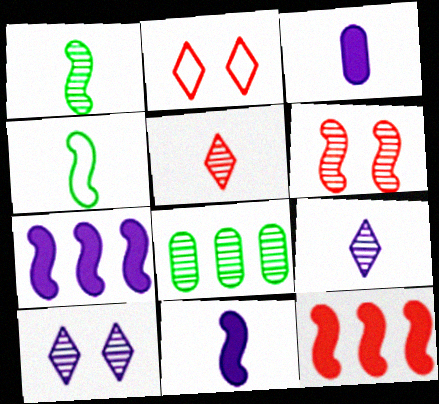[[2, 8, 11], 
[3, 4, 5], 
[4, 6, 7], 
[6, 8, 9]]